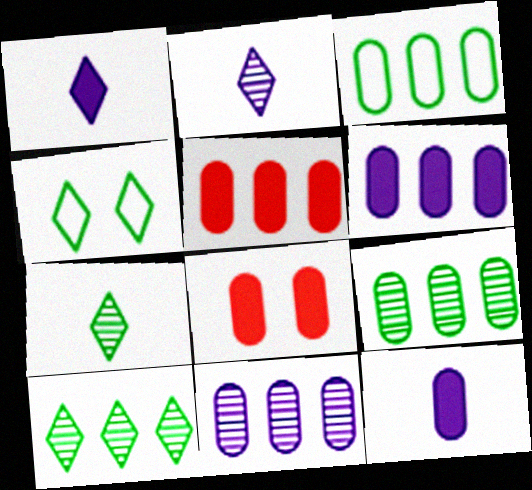[[3, 5, 11]]